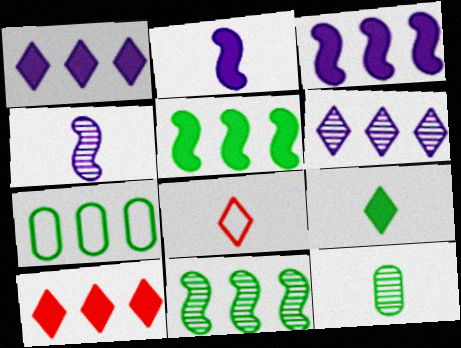[[2, 8, 12]]